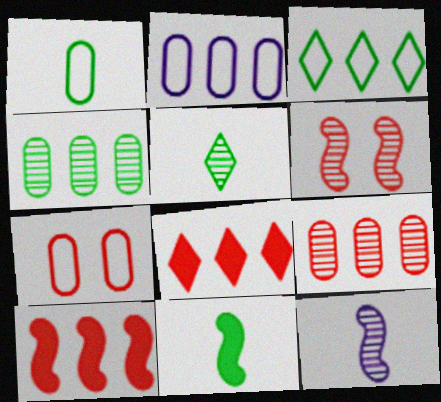[[1, 2, 7], 
[1, 5, 11]]